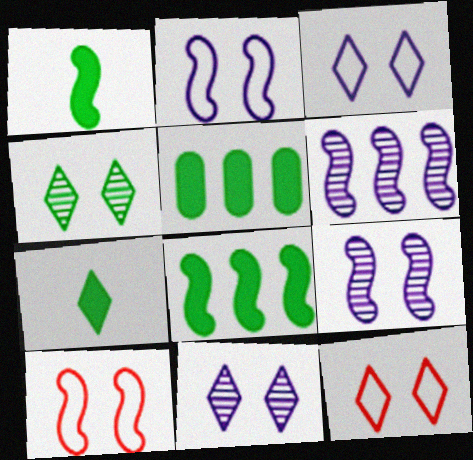[[1, 6, 10]]